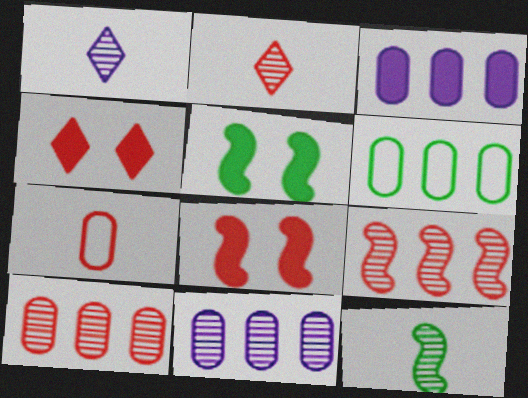[[1, 6, 8], 
[3, 6, 10], 
[4, 7, 9]]